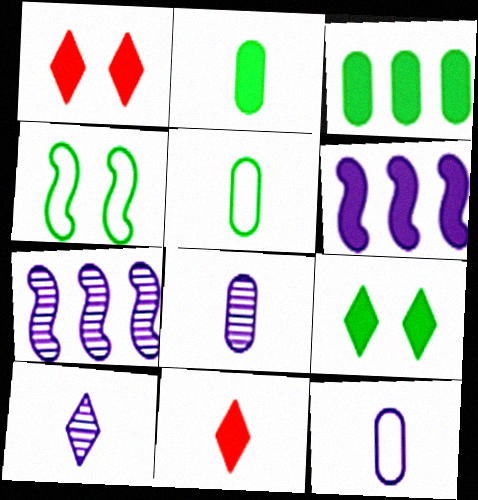[[1, 2, 6], 
[1, 5, 7]]